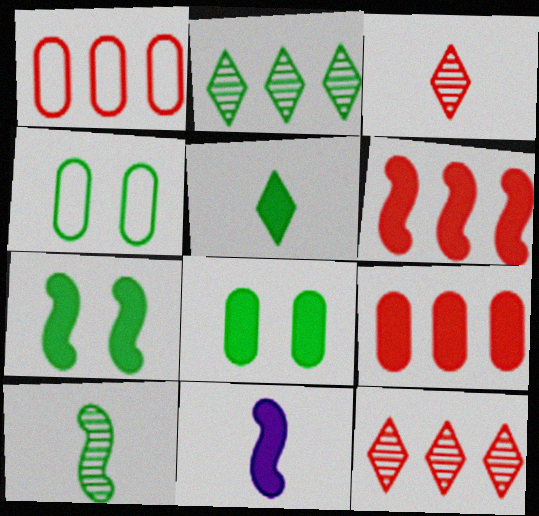[[1, 6, 12], 
[4, 11, 12], 
[6, 7, 11]]